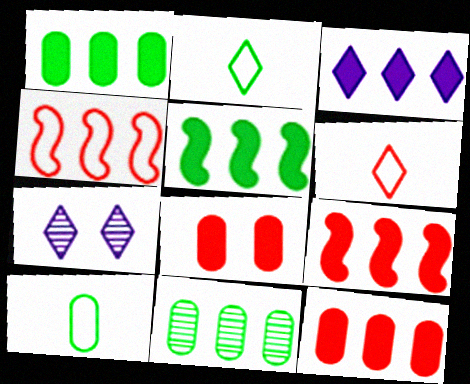[[1, 3, 9], 
[3, 4, 11], 
[3, 5, 12], 
[7, 9, 10]]